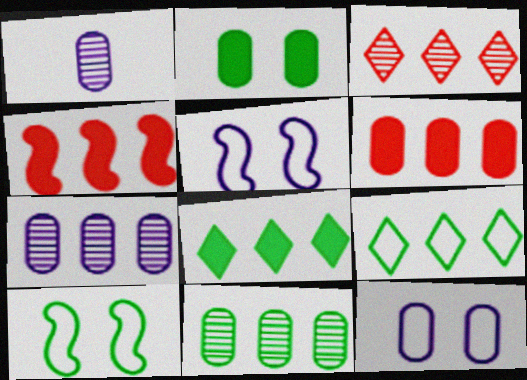[[4, 7, 9]]